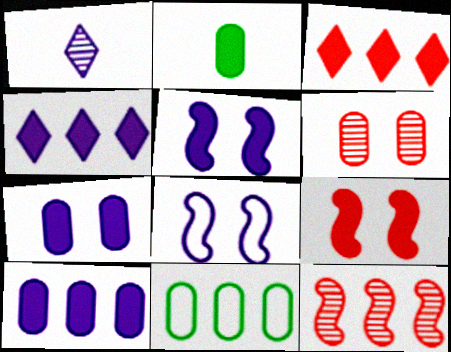[[1, 8, 10], 
[1, 9, 11], 
[2, 3, 5], 
[2, 4, 9], 
[4, 11, 12]]